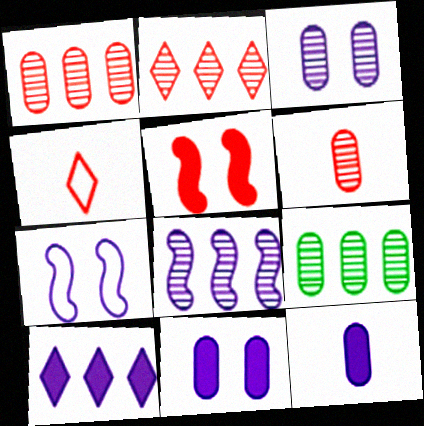[[1, 4, 5], 
[2, 8, 9], 
[3, 6, 9]]